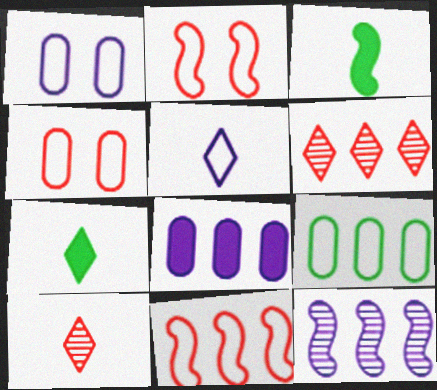[[1, 3, 6], 
[2, 3, 12], 
[2, 5, 9], 
[4, 7, 12], 
[5, 7, 10]]